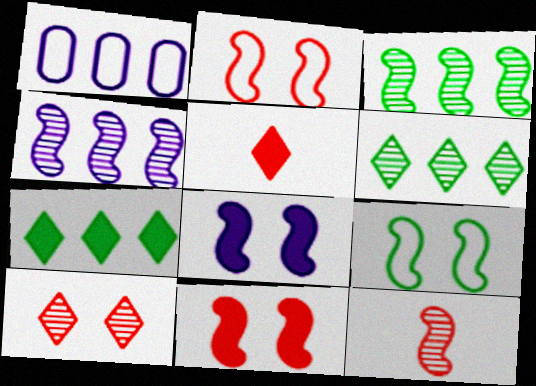[]